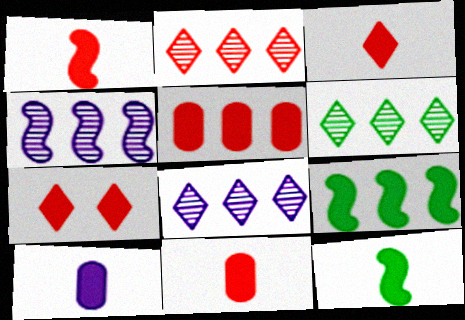[[1, 3, 11], 
[1, 5, 7], 
[2, 6, 8], 
[3, 10, 12], 
[7, 9, 10]]